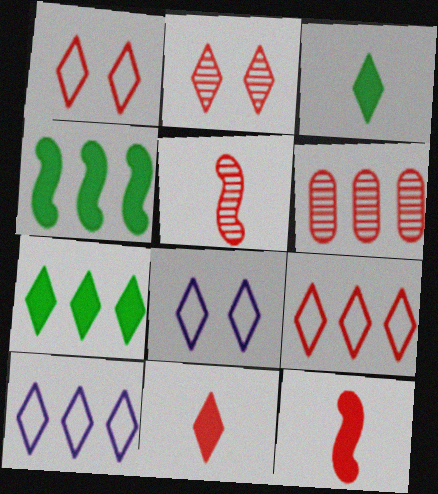[[1, 6, 12], 
[2, 3, 10], 
[2, 5, 6], 
[2, 9, 11], 
[4, 6, 10]]